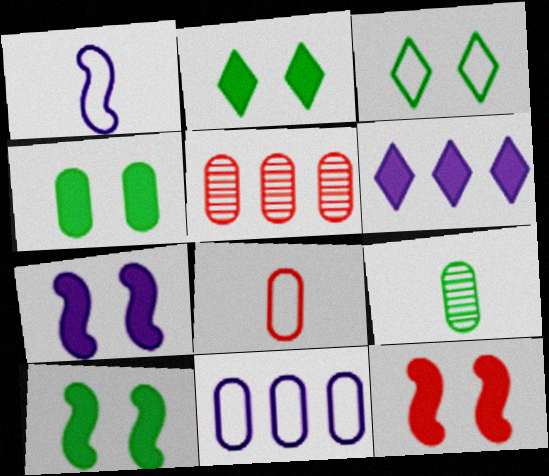[[1, 2, 5], 
[2, 4, 10], 
[7, 10, 12]]